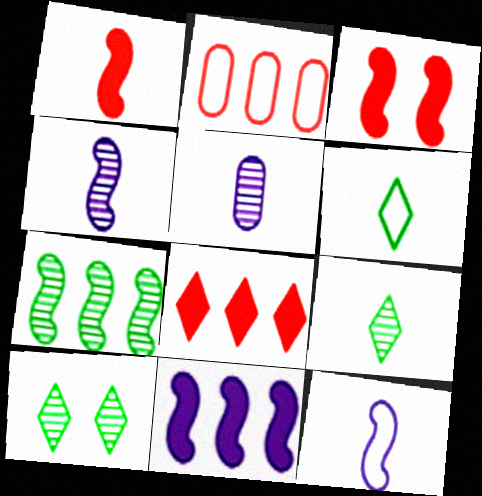[[1, 5, 6], 
[3, 7, 12]]